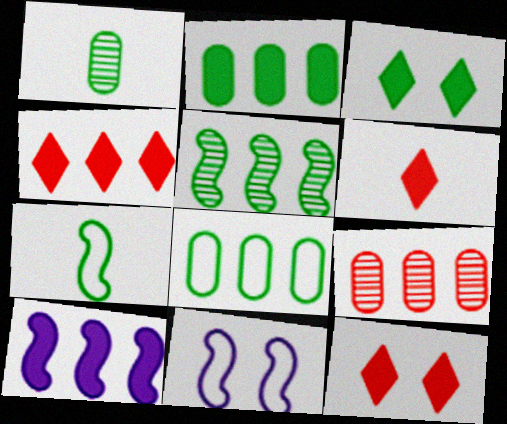[[1, 4, 11], 
[2, 4, 10], 
[4, 6, 12]]